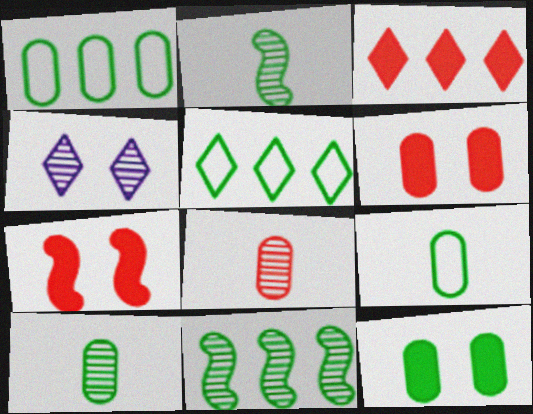[[1, 10, 12], 
[2, 5, 12], 
[4, 8, 11]]